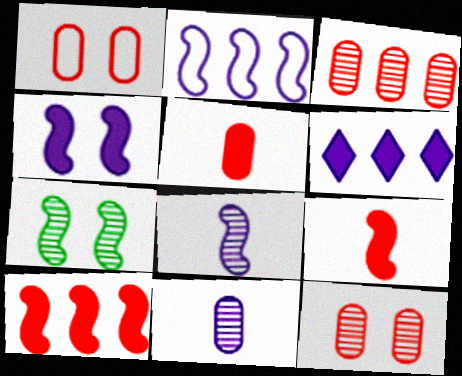[[1, 3, 5], 
[2, 4, 8], 
[2, 7, 9]]